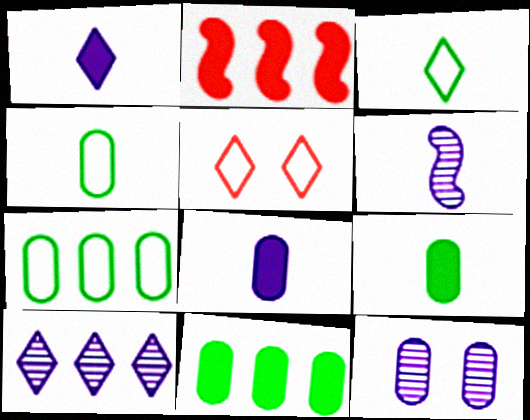[[2, 3, 12], 
[2, 7, 10], 
[5, 6, 11], 
[6, 10, 12]]